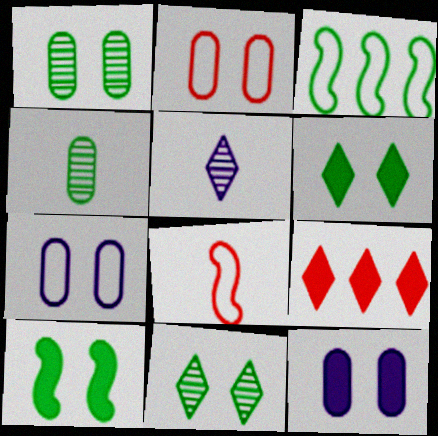[[1, 2, 12], 
[3, 4, 6]]